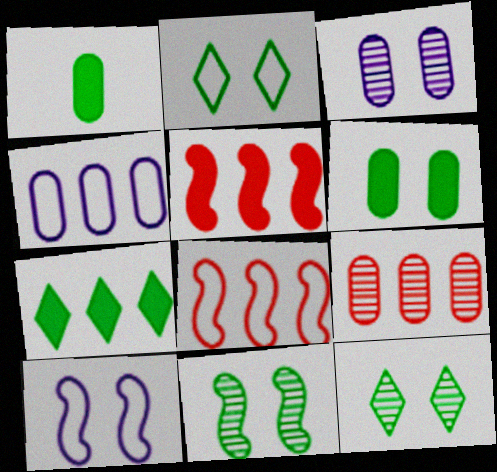[[2, 6, 11]]